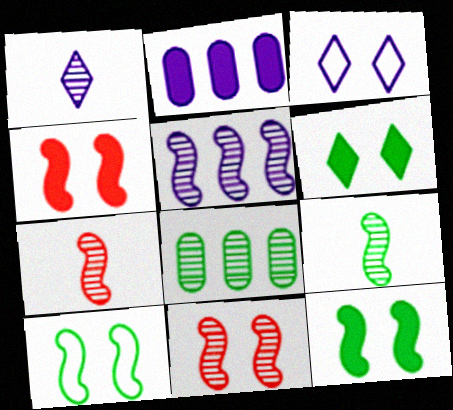[[1, 8, 11], 
[5, 9, 11]]